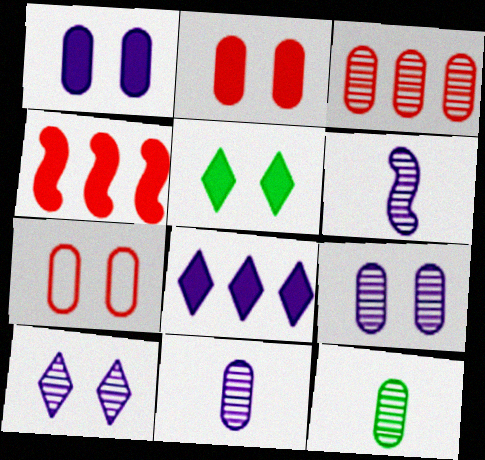[[3, 9, 12]]